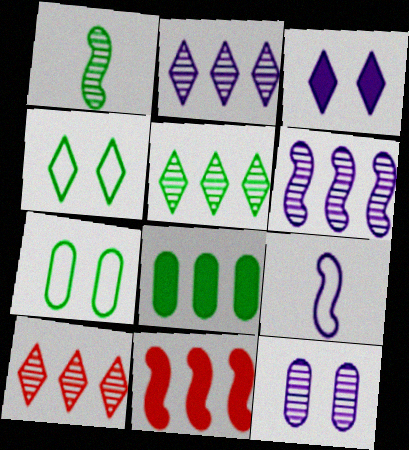[[1, 4, 8], 
[1, 10, 12], 
[2, 5, 10]]